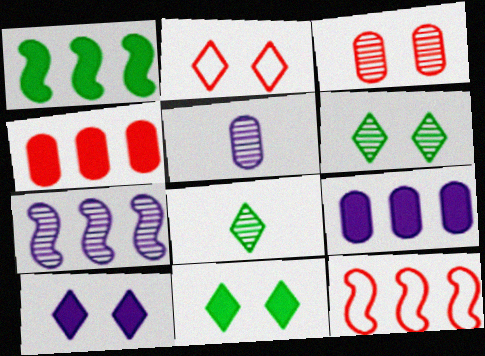[[1, 2, 5], 
[1, 7, 12], 
[2, 6, 10], 
[3, 7, 8], 
[5, 11, 12]]